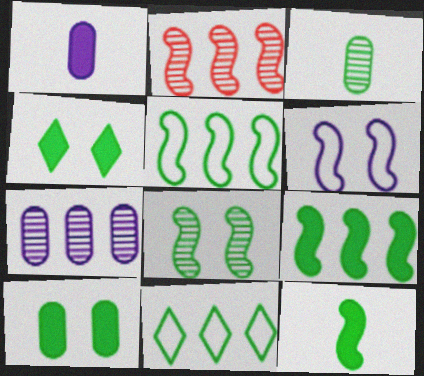[[2, 6, 12], 
[3, 4, 5], 
[5, 8, 12]]